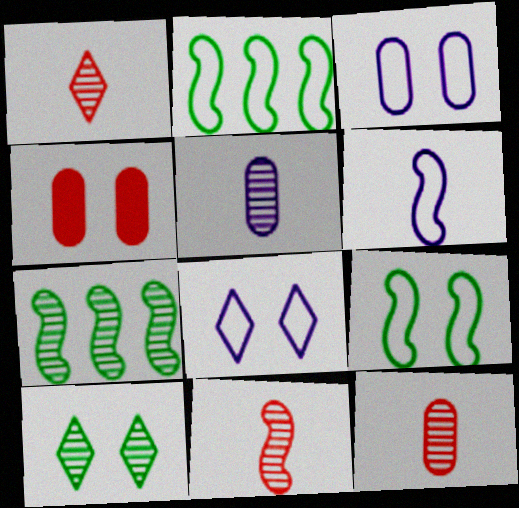[[1, 11, 12]]